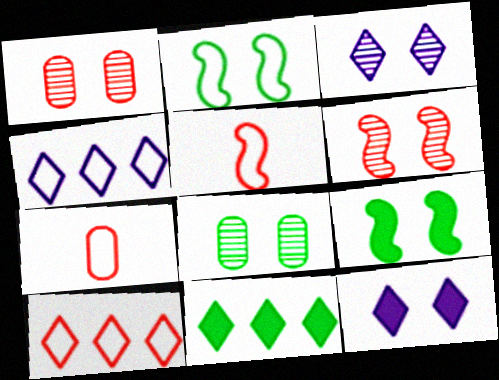[[1, 2, 12], 
[2, 4, 7], 
[3, 6, 8]]